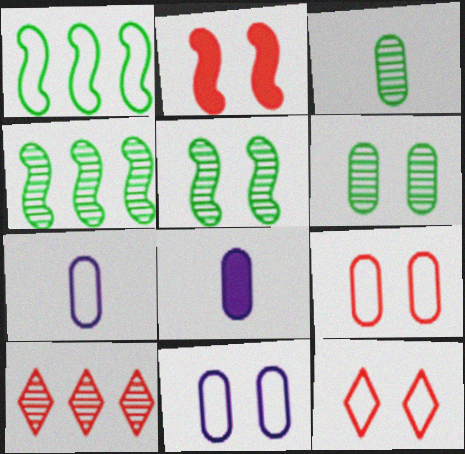[[1, 7, 12], 
[4, 8, 12]]